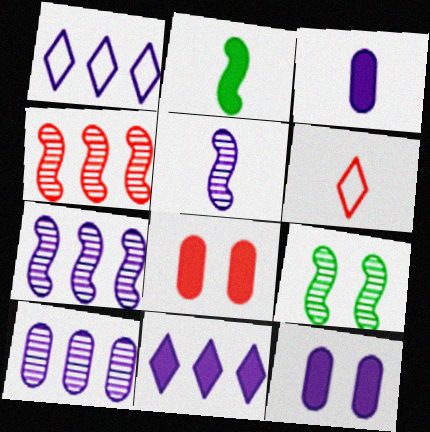[[1, 5, 12], 
[2, 8, 11], 
[4, 5, 9], 
[4, 6, 8]]